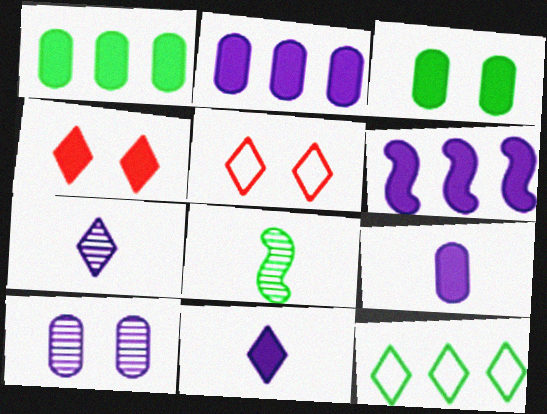[[2, 5, 8], 
[3, 8, 12], 
[4, 7, 12]]